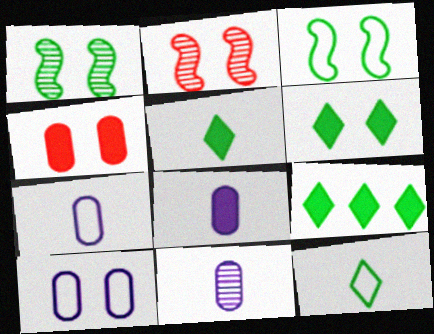[[2, 6, 10], 
[2, 7, 9], 
[5, 6, 9], 
[7, 8, 11]]